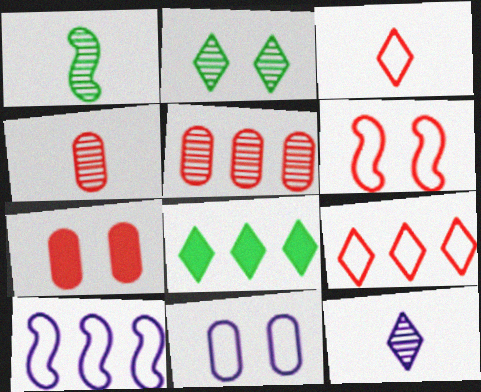[[1, 4, 12], 
[5, 8, 10]]